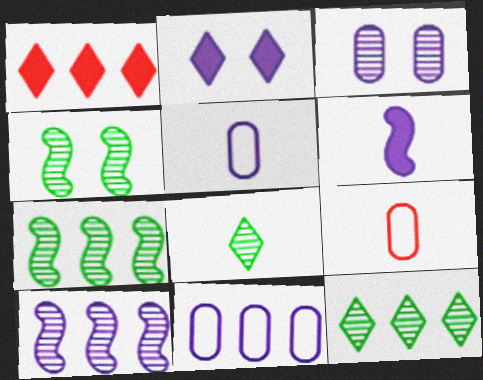[[1, 4, 5], 
[1, 7, 11], 
[2, 5, 10], 
[2, 7, 9], 
[6, 8, 9]]